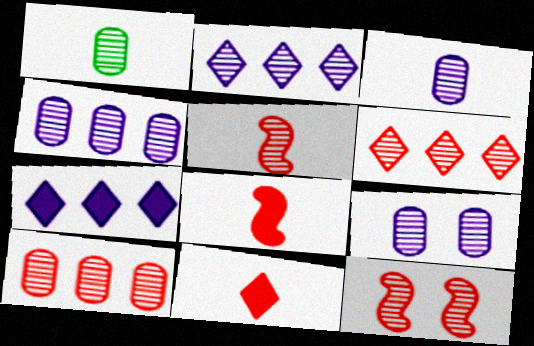[[1, 2, 12], 
[1, 9, 10], 
[3, 4, 9]]